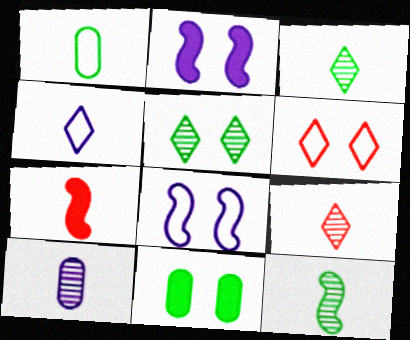[[9, 10, 12]]